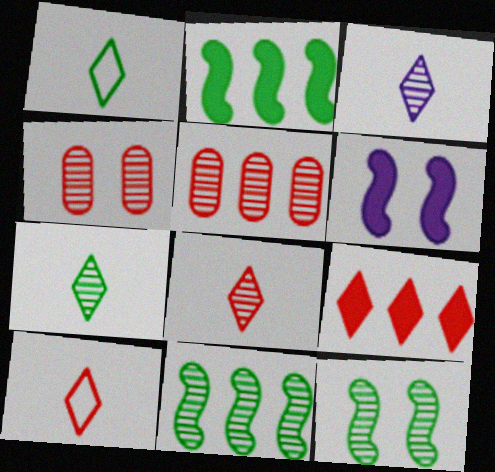[[1, 5, 6], 
[3, 4, 11], 
[3, 5, 12], 
[3, 7, 8]]